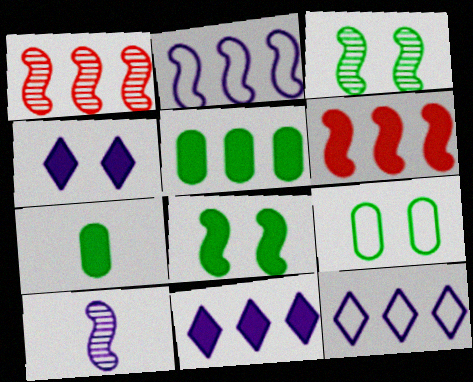[[1, 3, 10], 
[1, 5, 12], 
[4, 6, 7], 
[5, 6, 11]]